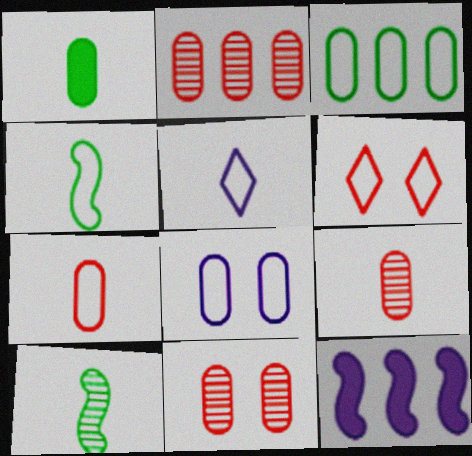[[1, 2, 8], 
[2, 9, 11], 
[3, 7, 8], 
[4, 5, 7]]